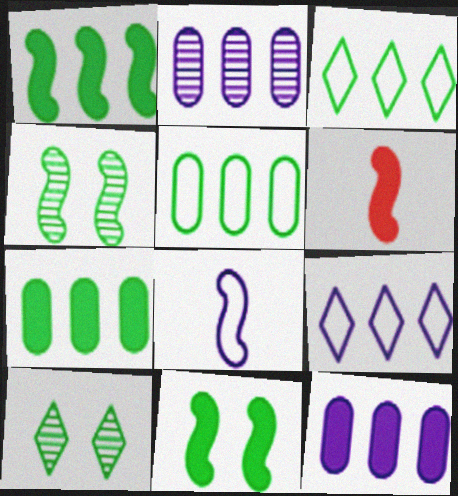[]